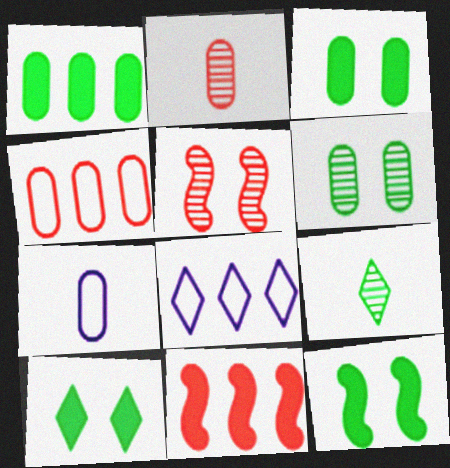[[2, 8, 12], 
[3, 10, 12]]